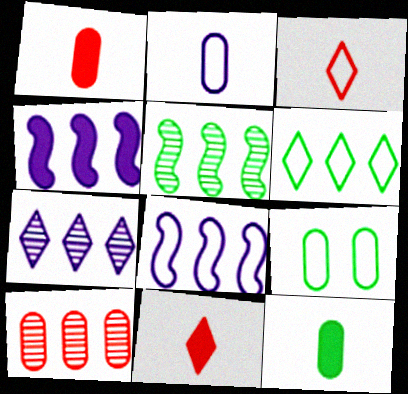[[3, 8, 9], 
[4, 6, 10], 
[5, 7, 10]]